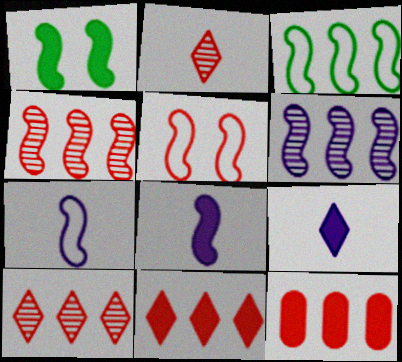[[1, 4, 7], 
[1, 9, 12], 
[2, 5, 12], 
[3, 5, 7]]